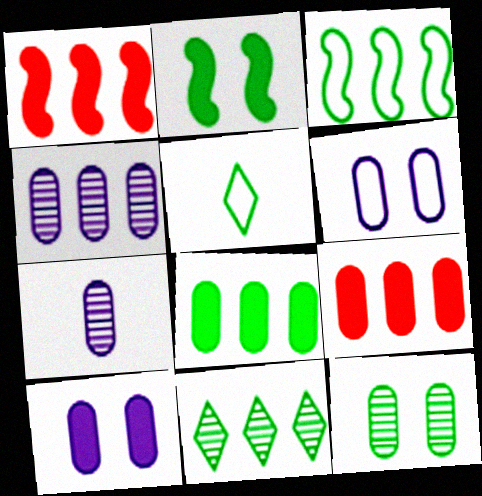[[3, 8, 11]]